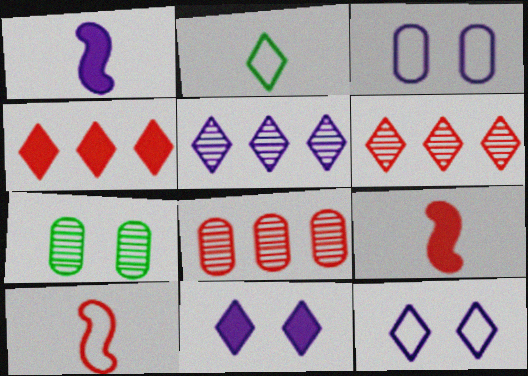[[1, 3, 5], 
[2, 6, 11]]